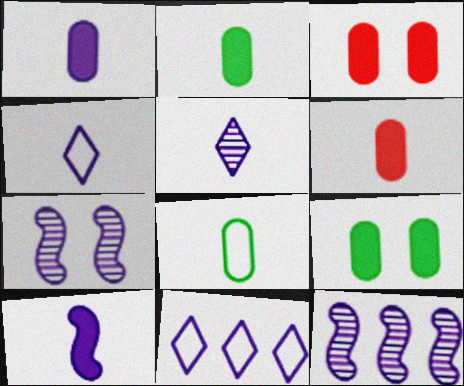[[1, 2, 6], 
[1, 7, 11]]